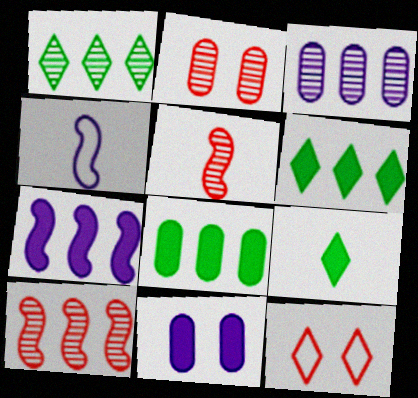[[1, 3, 10], 
[2, 4, 6]]